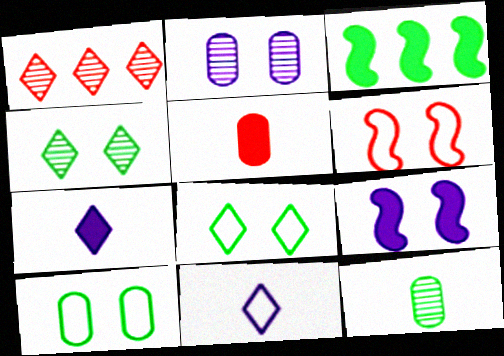[[1, 5, 6], 
[1, 7, 8], 
[3, 8, 12]]